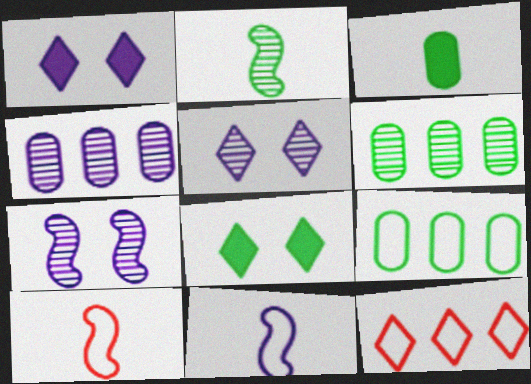[[1, 4, 11], 
[1, 6, 10], 
[2, 8, 9], 
[3, 7, 12], 
[4, 8, 10]]